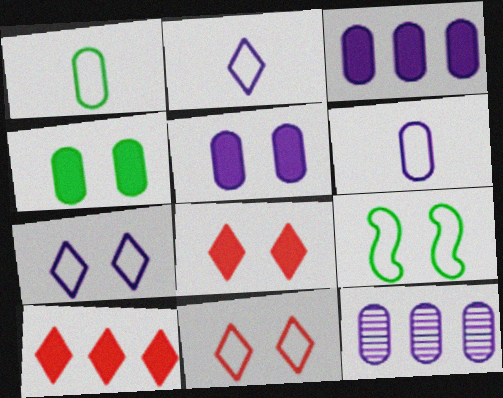[[5, 6, 12]]